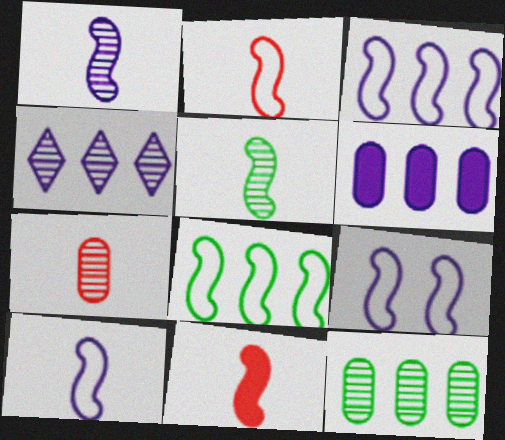[[2, 8, 9], 
[3, 4, 6], 
[3, 9, 10], 
[5, 10, 11]]